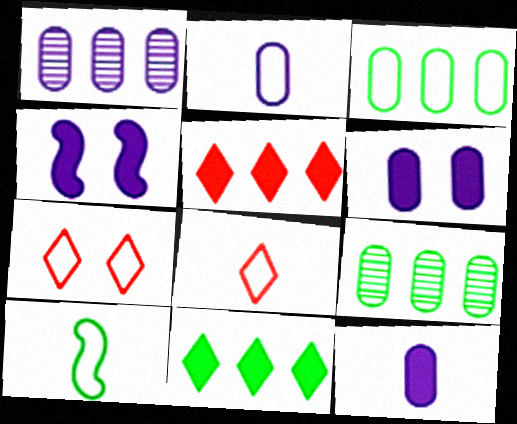[[1, 2, 6], 
[2, 8, 10], 
[4, 8, 9]]